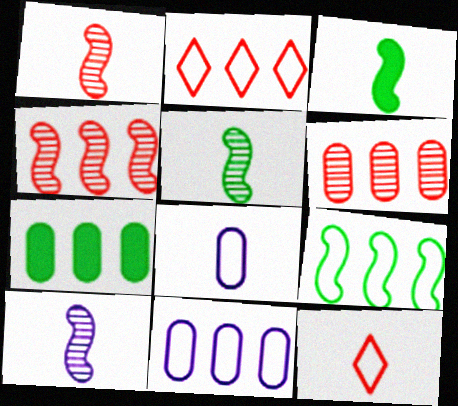[[1, 5, 10], 
[2, 9, 11], 
[6, 7, 11]]